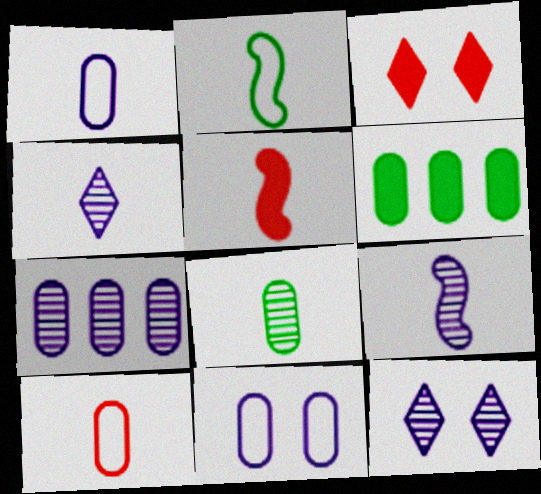[[2, 3, 7], 
[2, 5, 9], 
[7, 9, 12]]